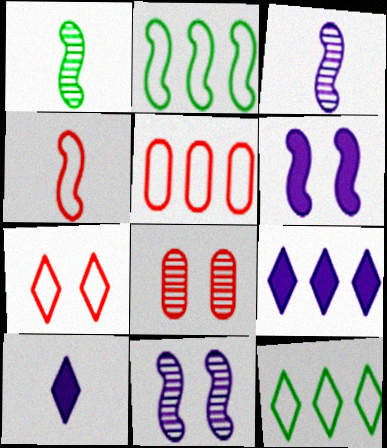[[2, 8, 10], 
[4, 5, 7]]